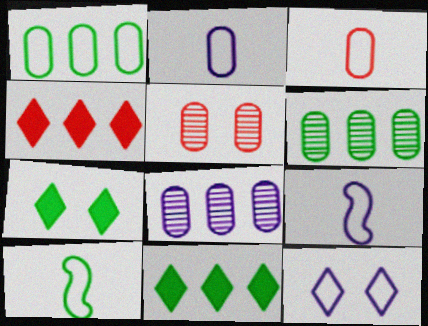[[5, 9, 11], 
[6, 7, 10]]